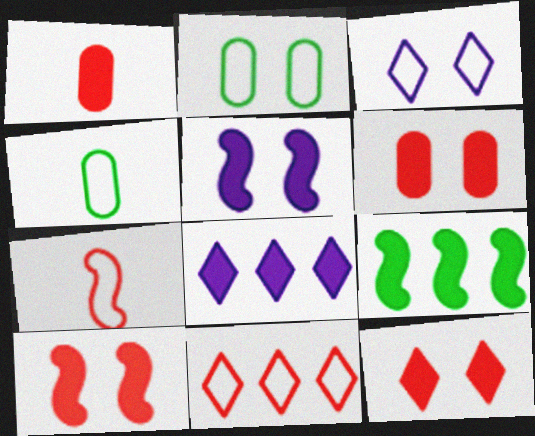[[6, 10, 12]]